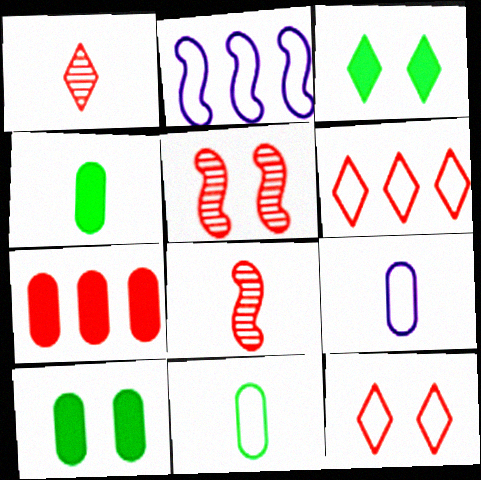[[1, 2, 10], 
[2, 11, 12], 
[7, 8, 12]]